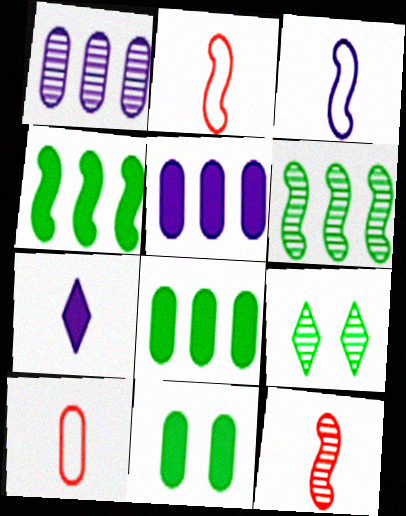[[1, 9, 12], 
[1, 10, 11], 
[2, 5, 9]]